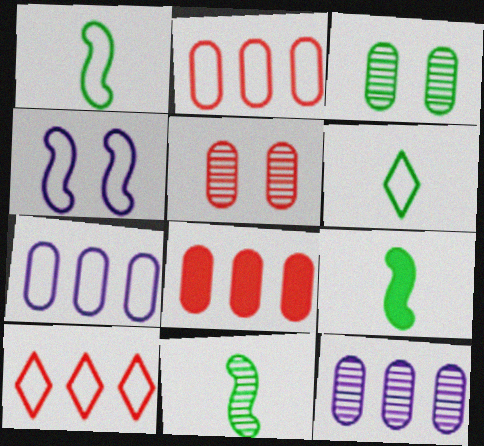[[1, 9, 11], 
[2, 4, 6]]